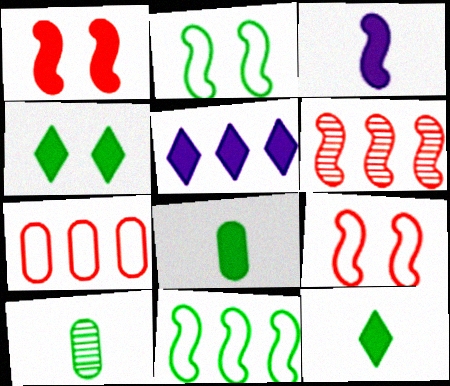[[1, 5, 8], 
[2, 3, 6], 
[4, 10, 11], 
[5, 9, 10]]